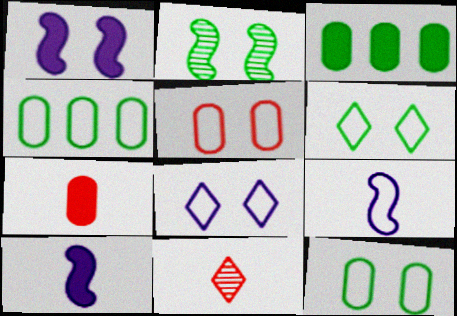[[1, 4, 11]]